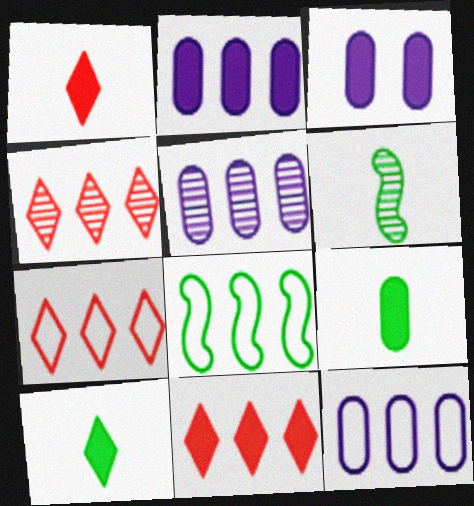[[2, 4, 8], 
[2, 5, 12], 
[3, 6, 7], 
[4, 7, 11], 
[5, 8, 11], 
[7, 8, 12]]